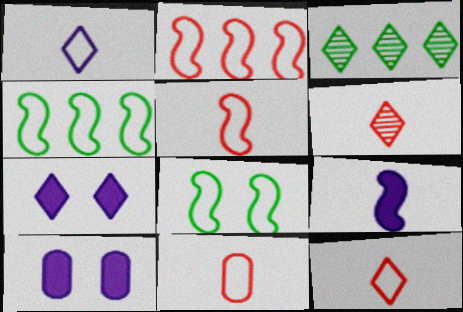[[3, 5, 10], 
[3, 7, 12], 
[4, 6, 10], 
[5, 11, 12]]